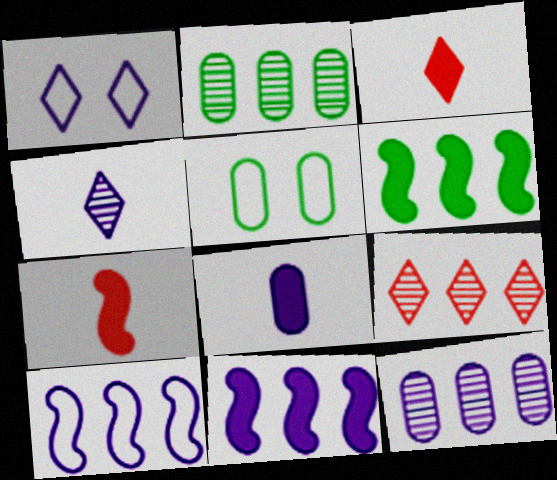[[1, 2, 7]]